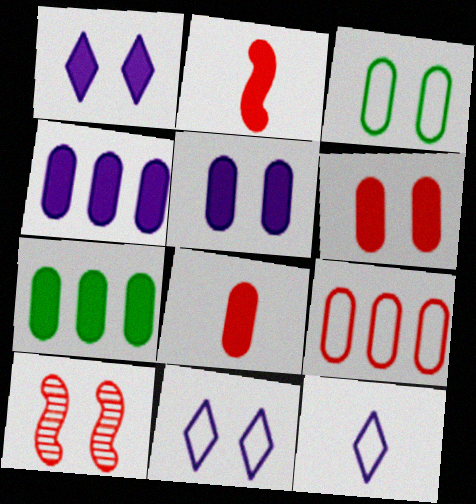[[1, 2, 7], 
[1, 3, 10], 
[5, 7, 8], 
[7, 10, 12]]